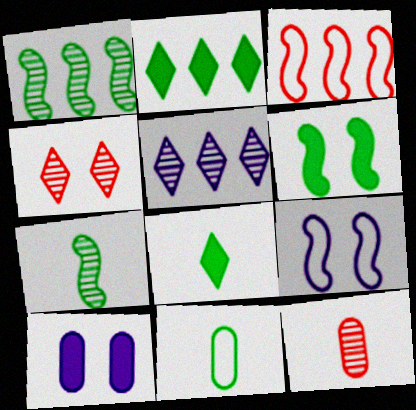[[2, 9, 12], 
[7, 8, 11]]